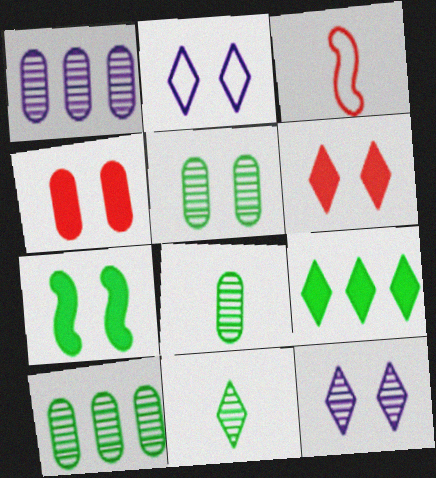[[5, 8, 10]]